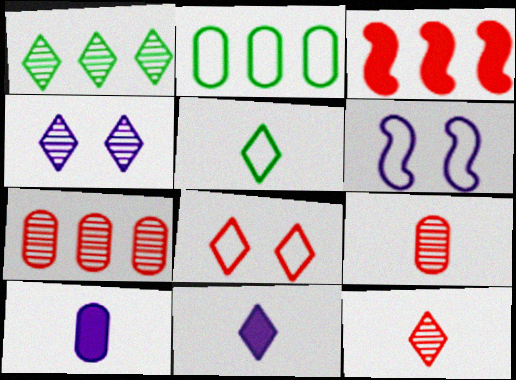[[1, 4, 12], 
[1, 8, 11], 
[3, 8, 9], 
[5, 11, 12]]